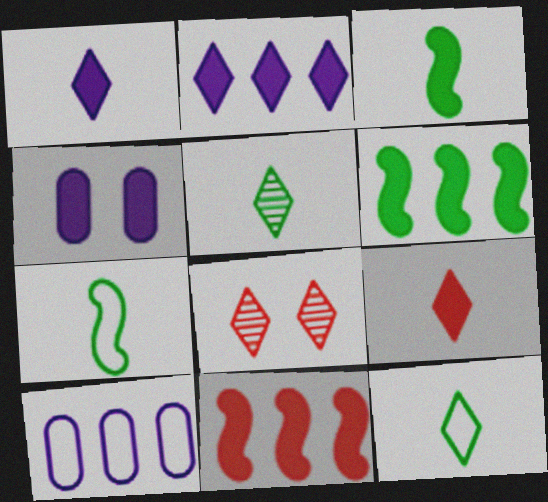[[2, 8, 12], 
[3, 8, 10], 
[4, 6, 9]]